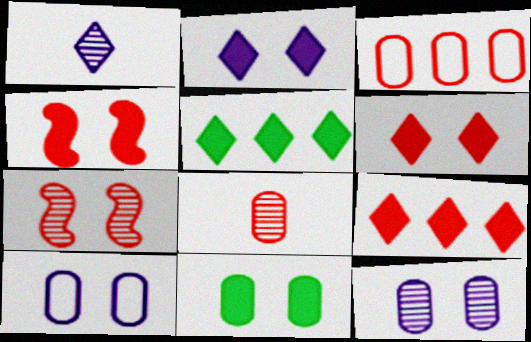[[2, 4, 11]]